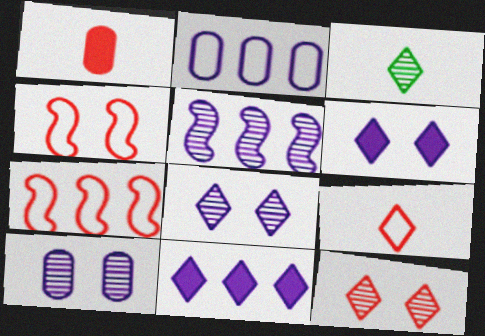[[1, 7, 12], 
[2, 5, 11]]